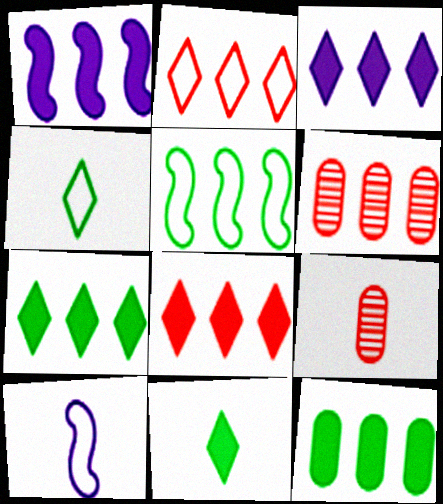[[1, 8, 12], 
[3, 5, 6], 
[3, 7, 8], 
[9, 10, 11]]